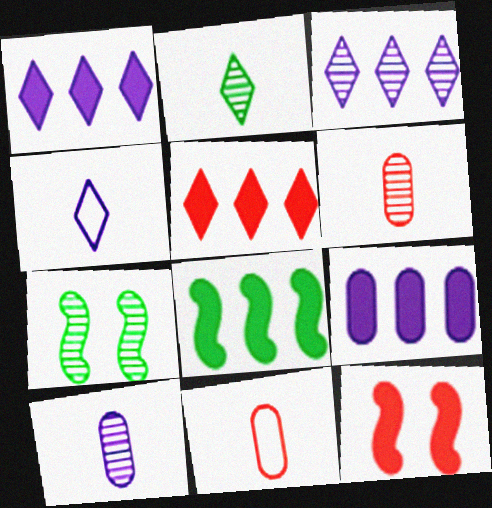[[1, 7, 11], 
[3, 6, 7], 
[5, 8, 9]]